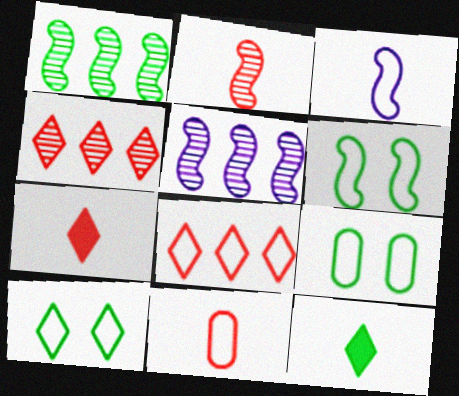[[1, 9, 12], 
[2, 7, 11], 
[3, 8, 9], 
[5, 7, 9], 
[6, 9, 10]]